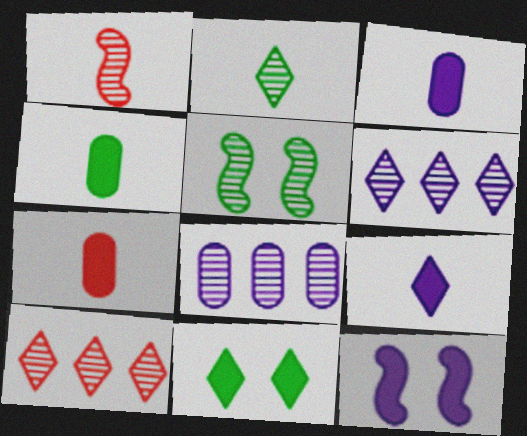[[3, 4, 7]]